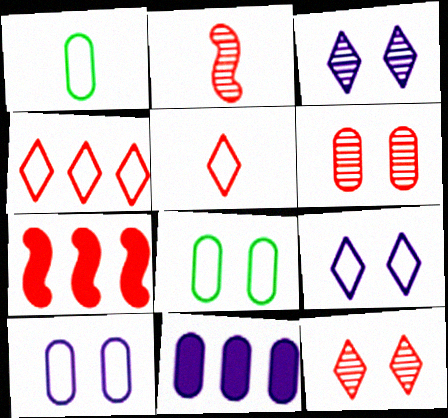[[1, 3, 7], 
[1, 6, 11], 
[5, 6, 7]]